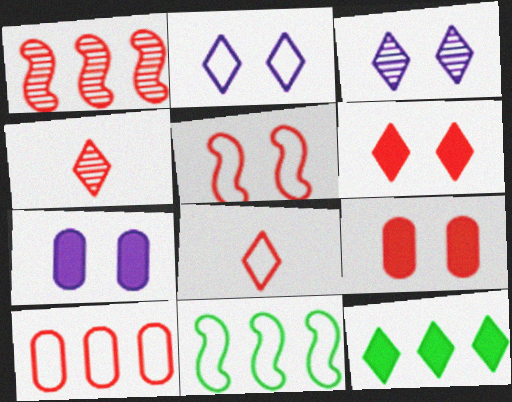[[1, 8, 9], 
[2, 4, 12], 
[3, 8, 12], 
[4, 7, 11], 
[5, 8, 10]]